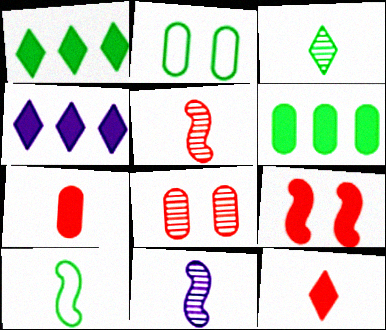[[2, 4, 5], 
[4, 8, 10]]